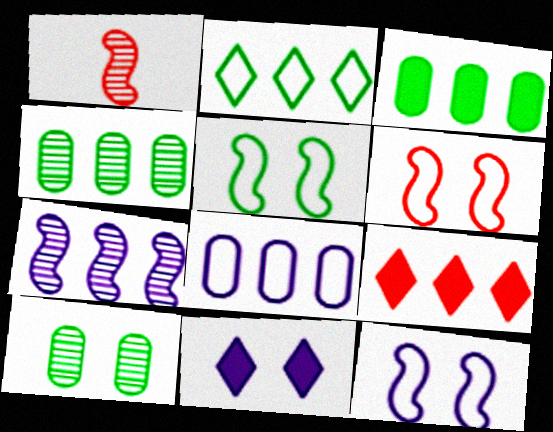[[5, 6, 12], 
[6, 10, 11]]